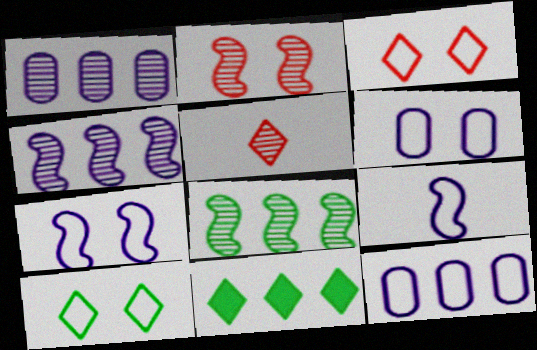[]